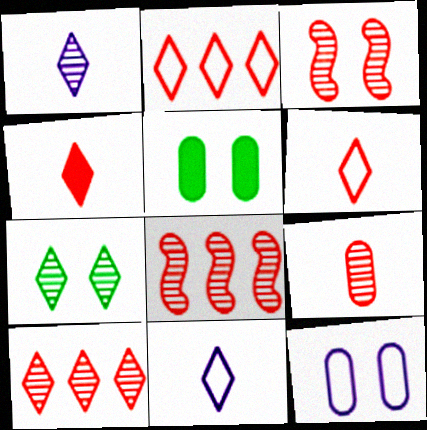[[1, 7, 10], 
[3, 9, 10], 
[5, 8, 11]]